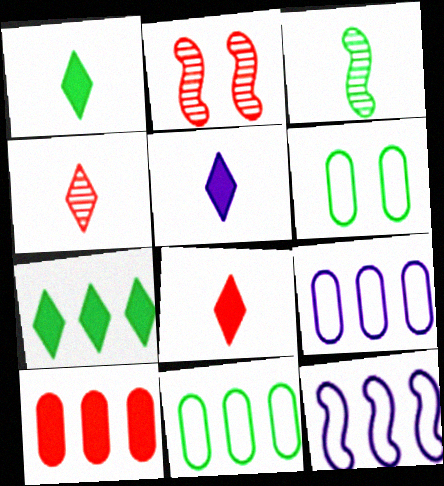[[1, 2, 9], 
[1, 5, 8], 
[2, 5, 11], 
[3, 6, 7]]